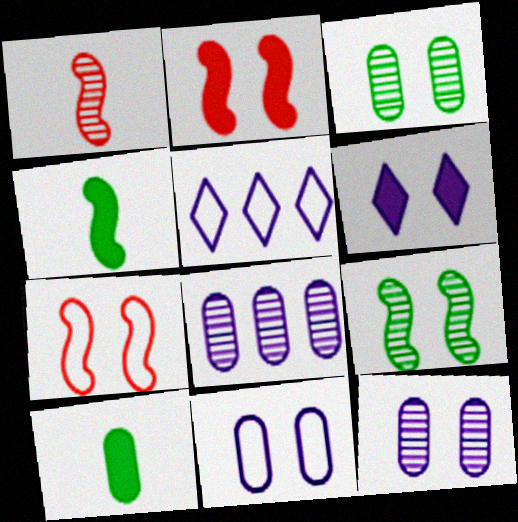[[3, 6, 7]]